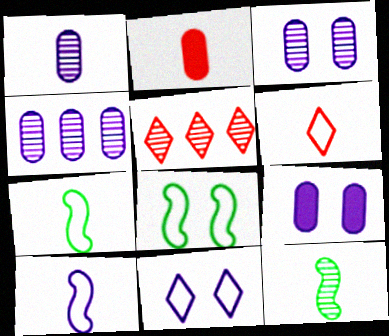[[1, 3, 4], 
[3, 5, 12], 
[5, 7, 9]]